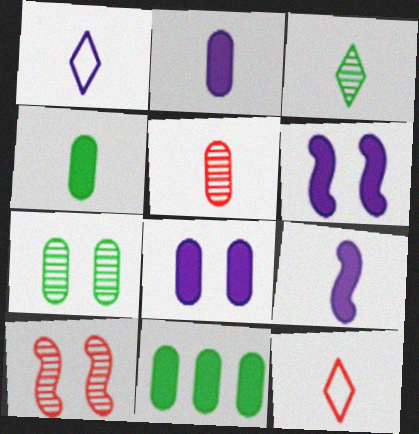[[1, 10, 11]]